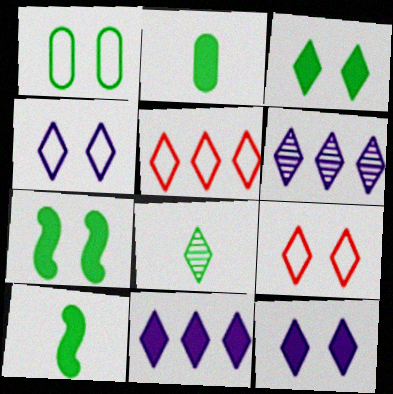[[5, 8, 12], 
[8, 9, 11]]